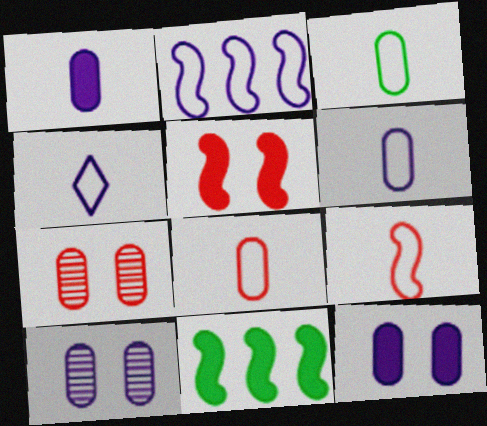[[3, 4, 9], 
[3, 6, 8], 
[4, 7, 11]]